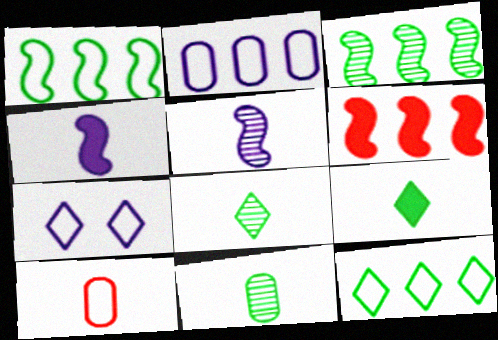[[1, 7, 10], 
[4, 8, 10], 
[5, 9, 10], 
[6, 7, 11]]